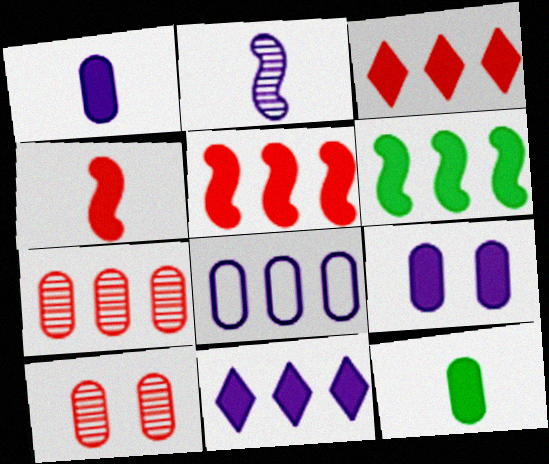[[8, 10, 12]]